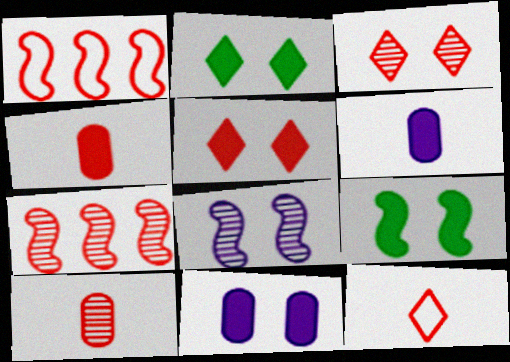[[1, 3, 4], 
[1, 5, 10], 
[3, 7, 10], 
[5, 9, 11]]